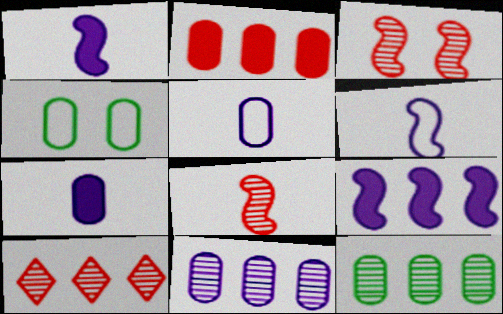[[1, 4, 10]]